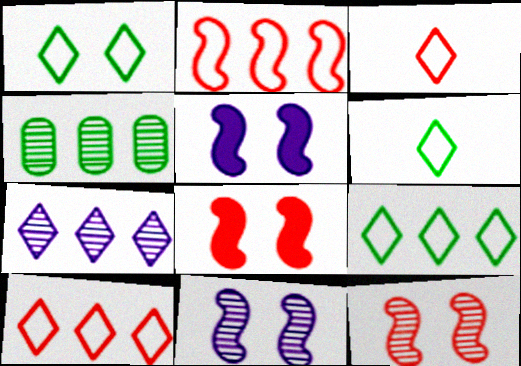[[1, 6, 9], 
[3, 4, 5]]